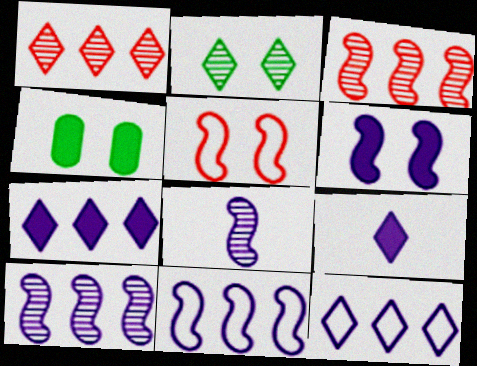[[6, 8, 11]]